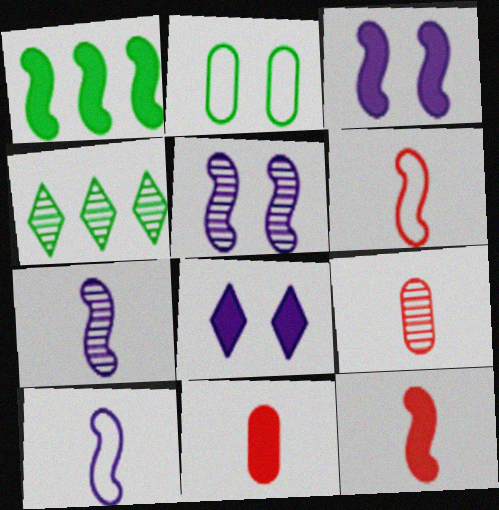[[1, 3, 12], 
[1, 5, 6], 
[1, 8, 11], 
[4, 5, 9]]